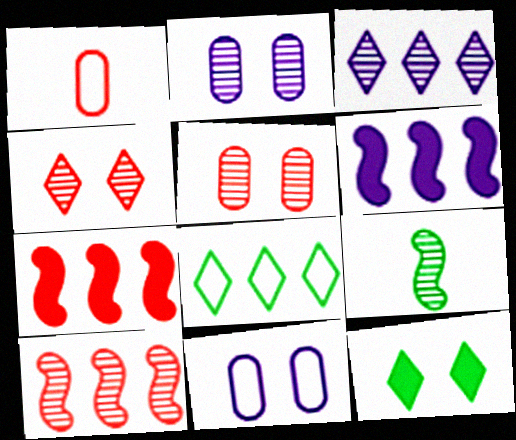[[1, 4, 7], 
[3, 5, 9]]